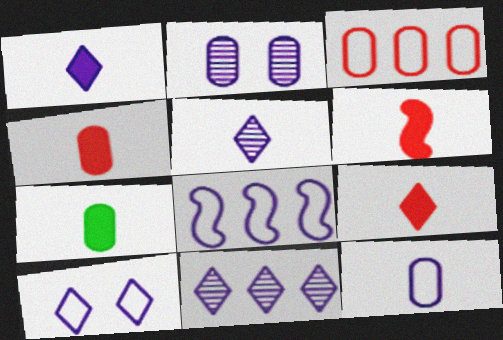[[1, 2, 8], 
[1, 6, 7], 
[1, 10, 11], 
[2, 3, 7], 
[4, 6, 9], 
[8, 10, 12]]